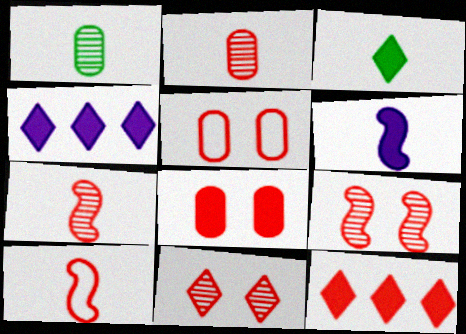[[5, 7, 12]]